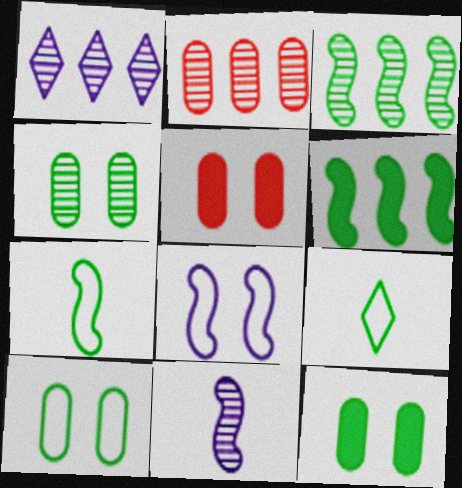[[1, 2, 3], 
[1, 5, 7], 
[3, 9, 12], 
[4, 6, 9], 
[4, 10, 12]]